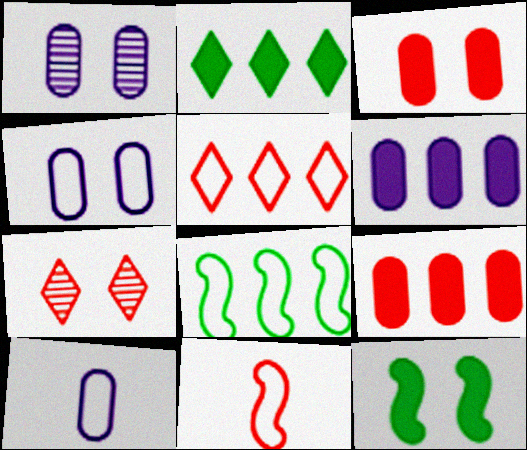[[1, 2, 11], 
[1, 6, 10], 
[4, 7, 12], 
[7, 9, 11]]